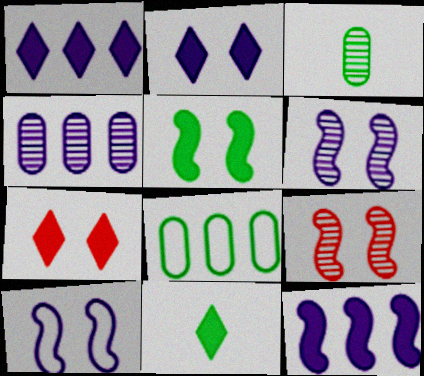[[1, 7, 11], 
[5, 9, 10]]